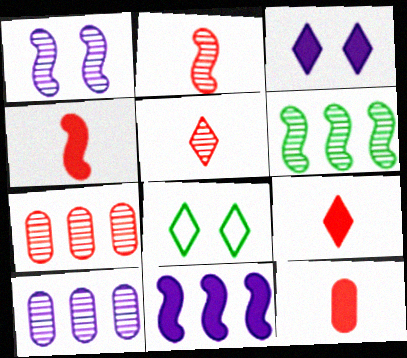[[1, 2, 6], 
[4, 8, 10], 
[4, 9, 12]]